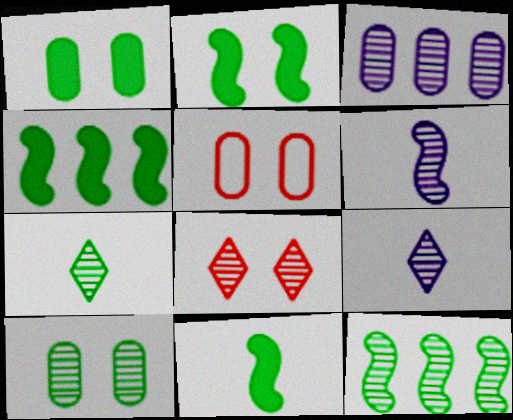[[2, 4, 11], 
[4, 5, 9], 
[7, 10, 12]]